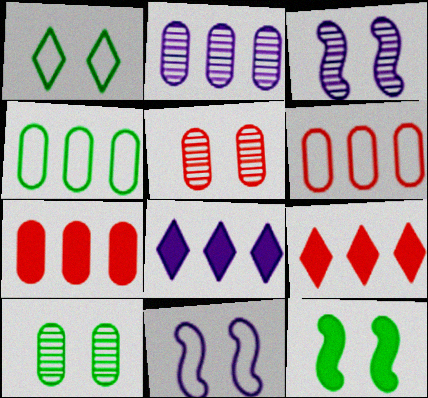[[1, 10, 12], 
[2, 4, 7]]